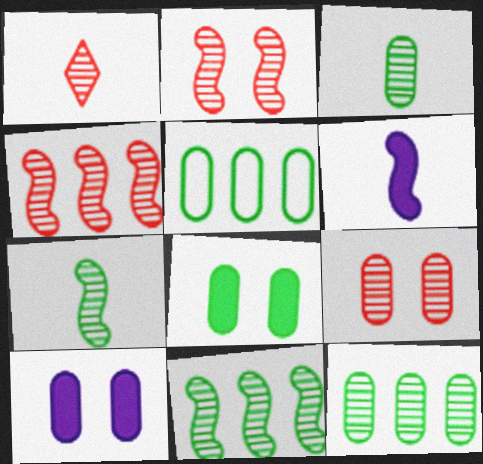[[1, 4, 9], 
[3, 5, 8]]